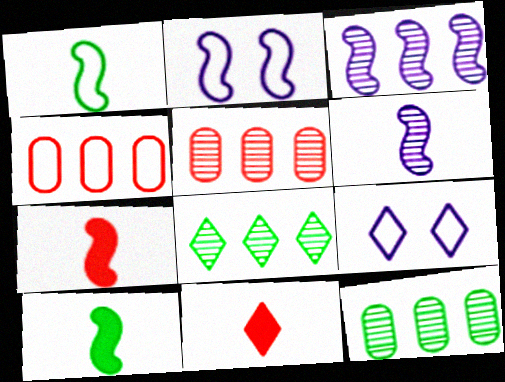[[1, 4, 9], 
[1, 6, 7], 
[2, 11, 12], 
[3, 5, 8], 
[5, 9, 10], 
[7, 9, 12], 
[8, 9, 11]]